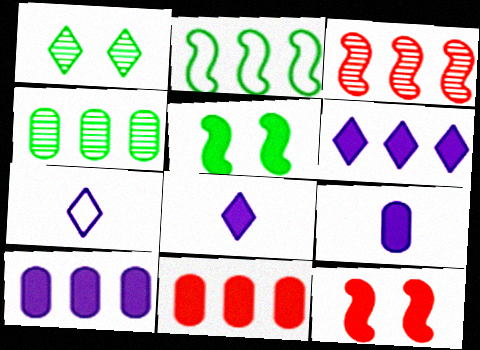[[4, 7, 12], 
[5, 8, 11]]